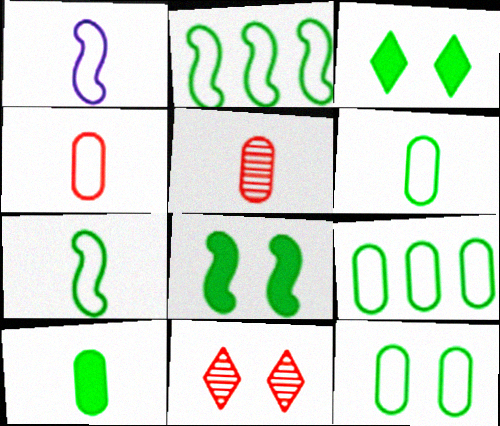[[6, 9, 12]]